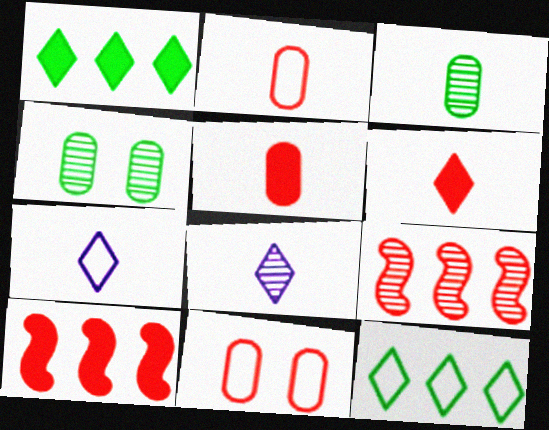[[4, 7, 10], 
[4, 8, 9], 
[6, 9, 11]]